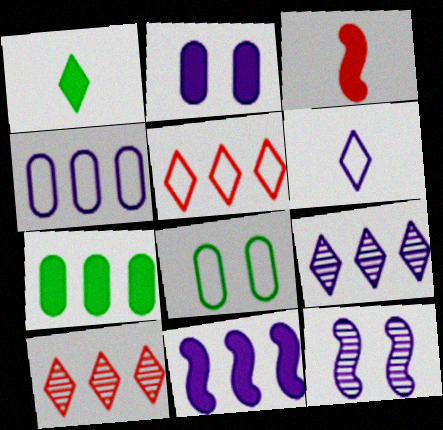[[3, 8, 9], 
[4, 9, 11]]